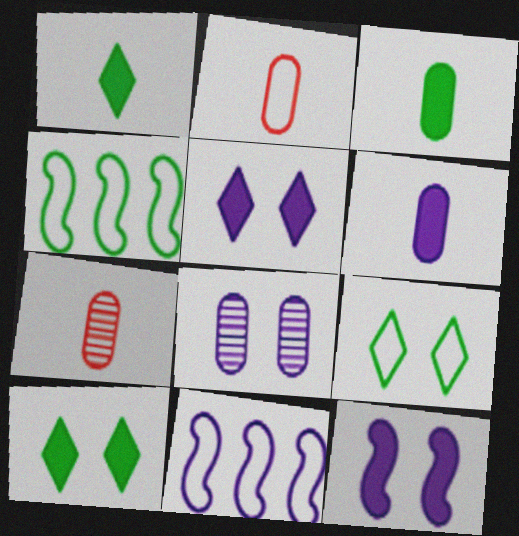[[2, 9, 11], 
[4, 5, 7], 
[7, 10, 11]]